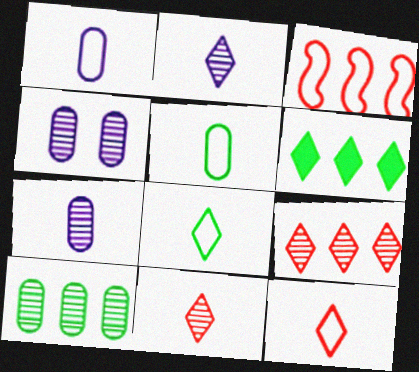[]